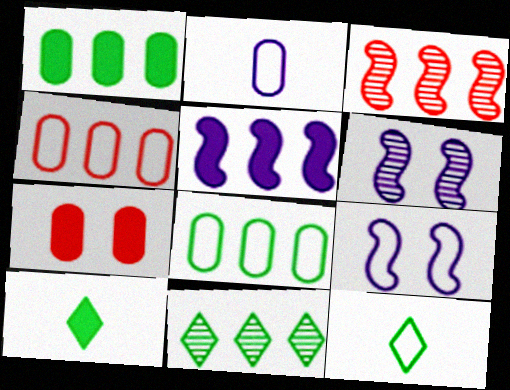[[4, 5, 11], 
[4, 6, 10], 
[4, 9, 12], 
[5, 7, 10]]